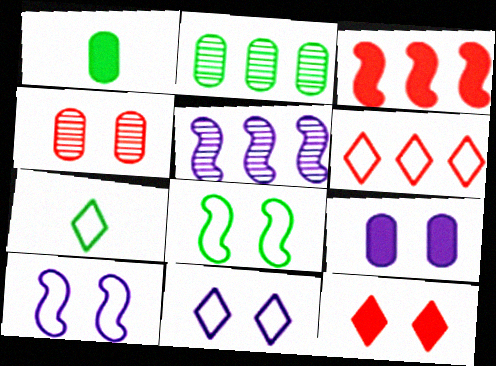[[6, 7, 11]]